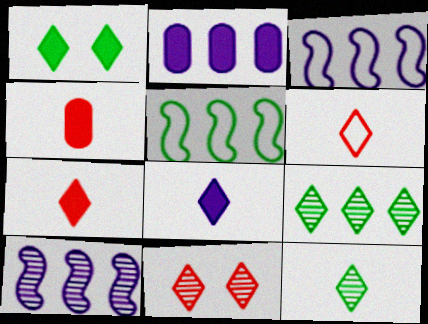[[6, 8, 12]]